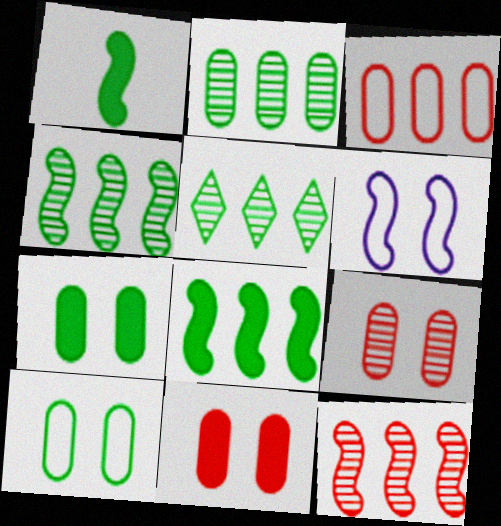[[1, 5, 10], 
[1, 6, 12], 
[2, 4, 5]]